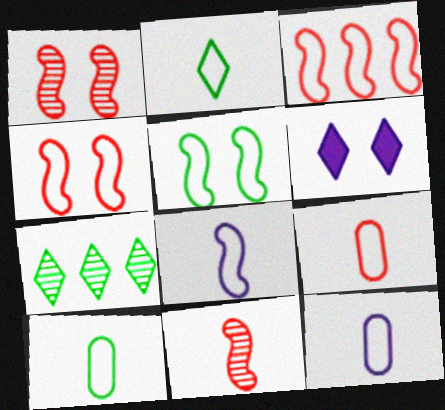[[2, 8, 9], 
[3, 5, 8], 
[9, 10, 12]]